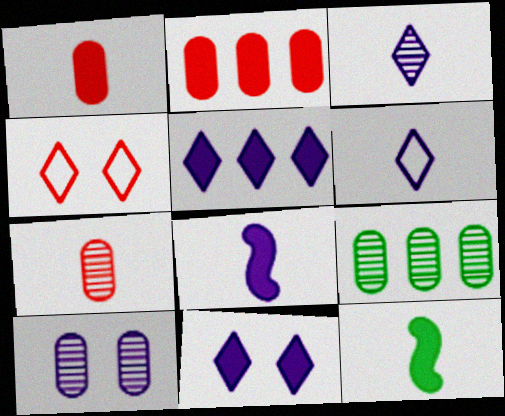[[2, 11, 12], 
[4, 8, 9], 
[6, 7, 12], 
[7, 9, 10]]